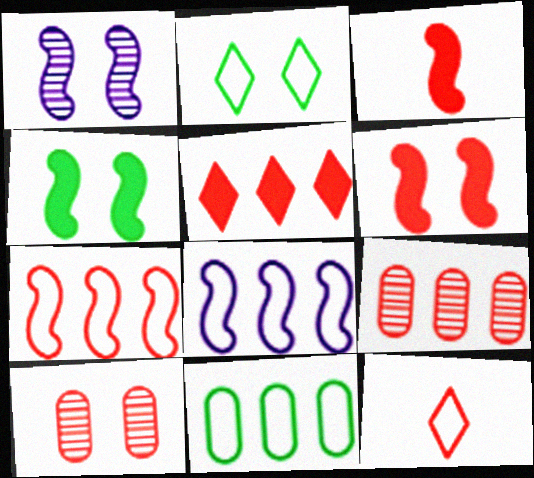[[5, 7, 9], 
[6, 9, 12]]